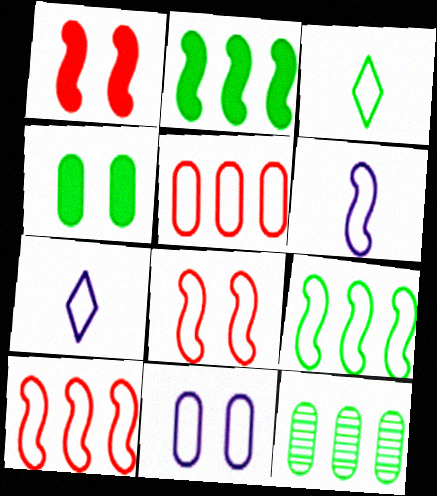[[1, 7, 12], 
[3, 10, 11], 
[6, 8, 9]]